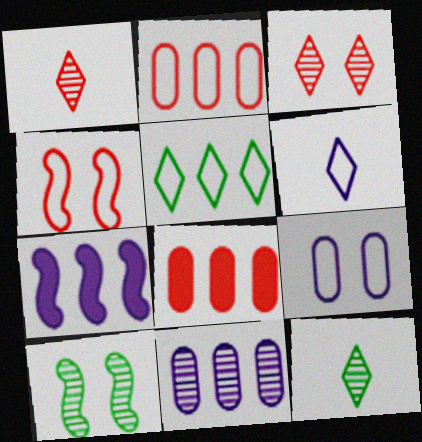[[1, 4, 8], 
[1, 10, 11], 
[6, 8, 10]]